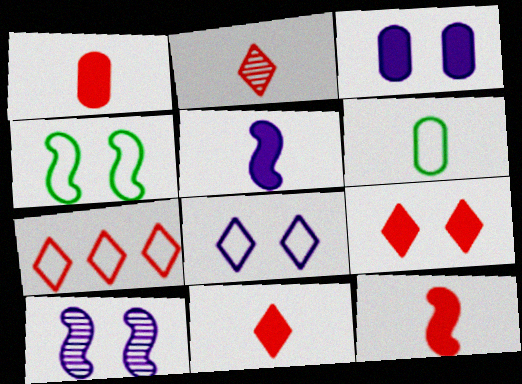[[1, 11, 12], 
[2, 5, 6], 
[2, 7, 9], 
[3, 8, 10]]